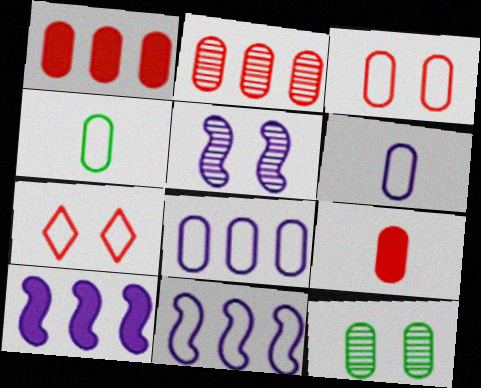[[1, 6, 12], 
[2, 3, 9], 
[3, 4, 8], 
[4, 7, 11], 
[8, 9, 12]]